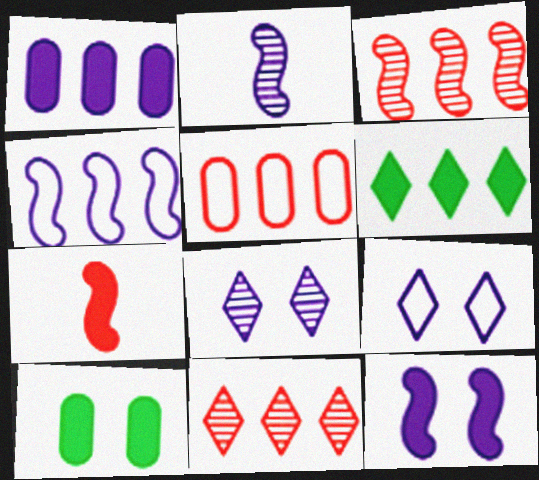[[1, 2, 9], 
[2, 4, 12]]